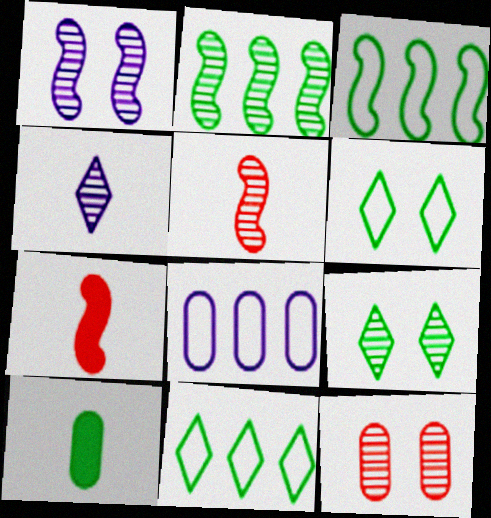[[1, 2, 5], 
[1, 3, 7], 
[1, 9, 12], 
[2, 4, 12], 
[2, 6, 10], 
[3, 9, 10], 
[7, 8, 9], 
[8, 10, 12]]